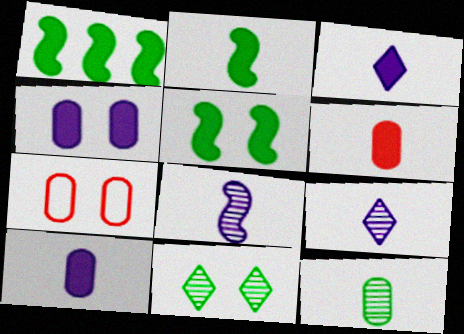[[1, 2, 5], 
[1, 7, 9], 
[2, 3, 6]]